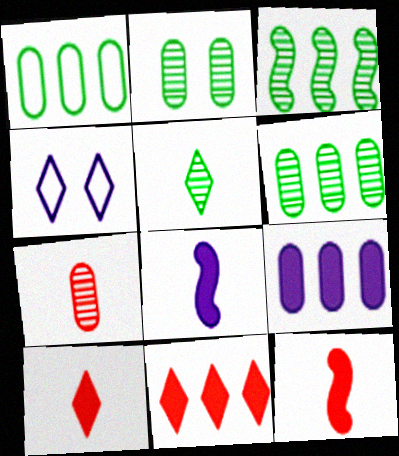[[2, 3, 5], 
[4, 5, 11], 
[4, 6, 12]]